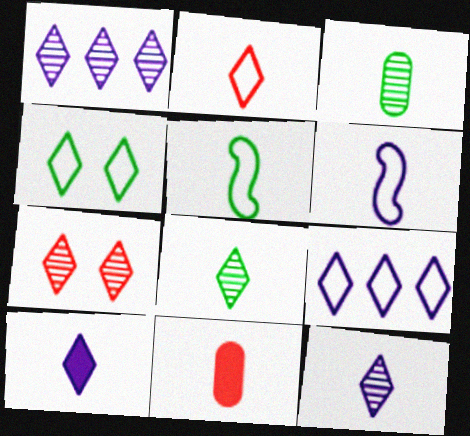[[1, 7, 8], 
[2, 4, 9], 
[2, 8, 10], 
[5, 11, 12], 
[6, 8, 11]]